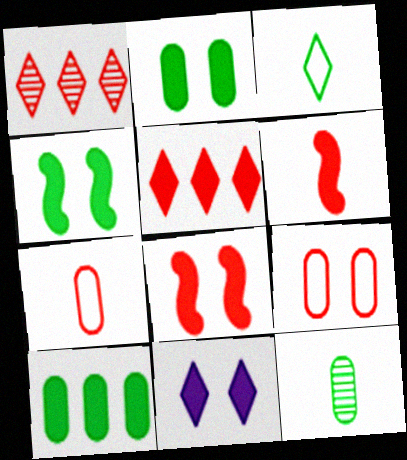[[1, 3, 11], 
[1, 6, 9], 
[1, 7, 8], 
[2, 8, 11], 
[6, 10, 11]]